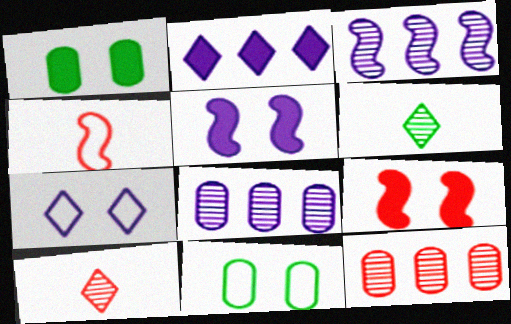[]